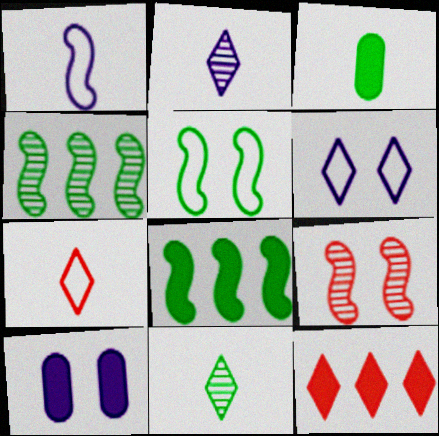[[1, 8, 9], 
[4, 7, 10], 
[6, 11, 12]]